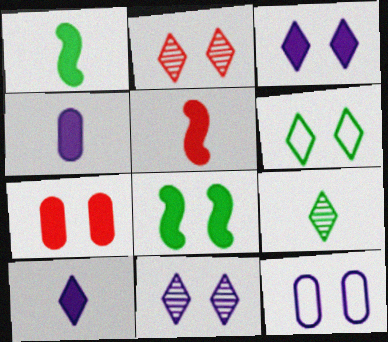[[2, 3, 6], 
[2, 8, 12], 
[3, 7, 8]]